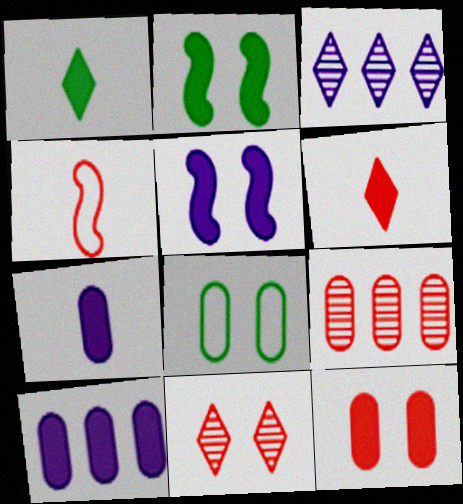[[2, 6, 10], 
[5, 8, 11], 
[7, 8, 9]]